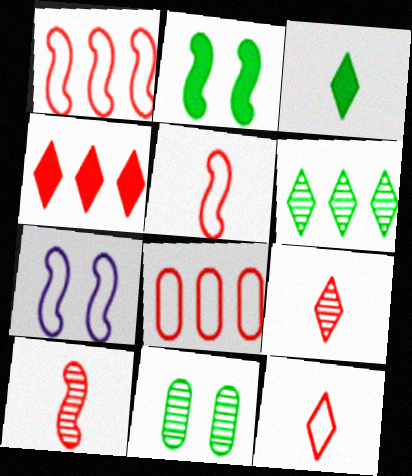[]